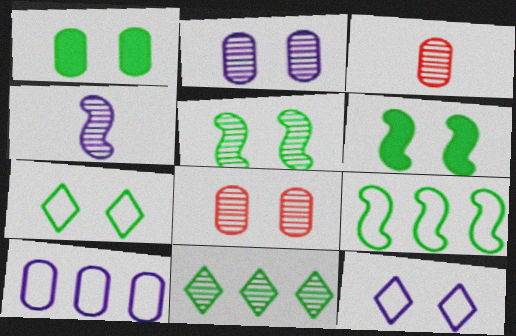[[1, 3, 10], 
[1, 5, 7], 
[4, 8, 11], 
[6, 8, 12]]